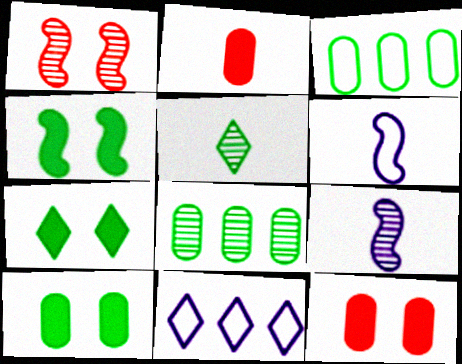[[2, 5, 6], 
[3, 4, 5], 
[4, 7, 10]]